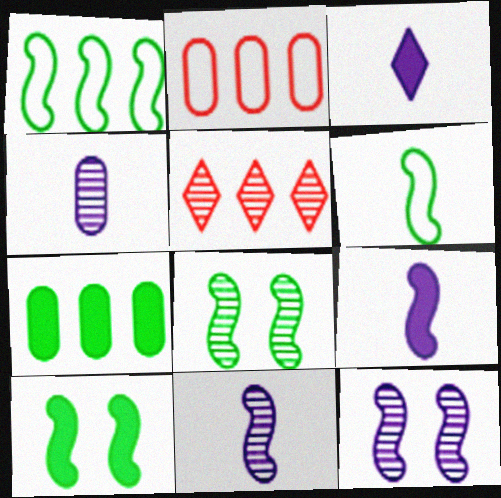[[2, 3, 8], 
[4, 5, 8]]